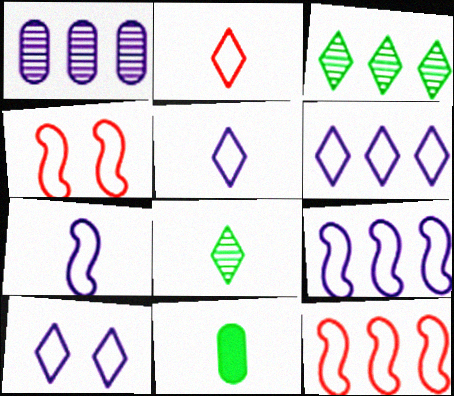[[5, 6, 10]]